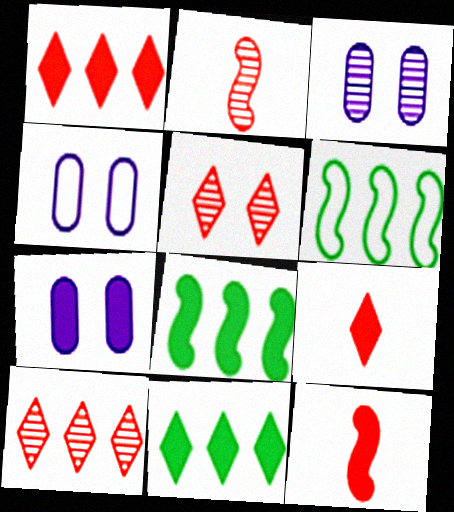[[2, 4, 11], 
[3, 4, 7], 
[3, 6, 9], 
[7, 8, 9], 
[7, 11, 12]]